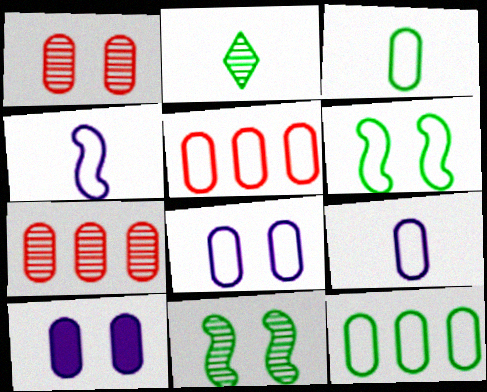[[3, 5, 8], 
[3, 7, 10]]